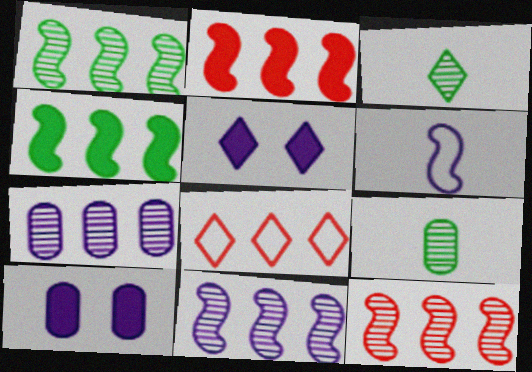[[1, 11, 12], 
[3, 5, 8], 
[4, 7, 8], 
[5, 6, 7]]